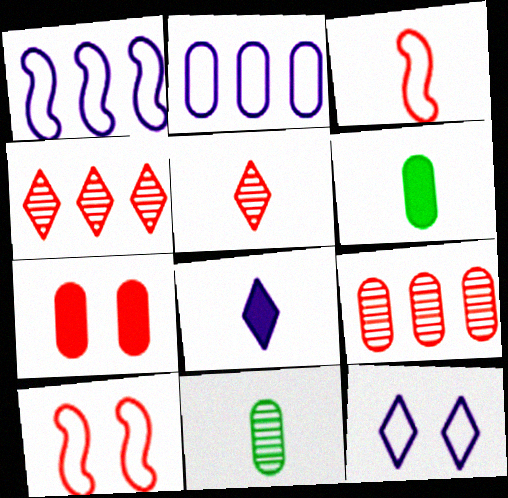[[2, 7, 11], 
[3, 4, 7], 
[3, 8, 11]]